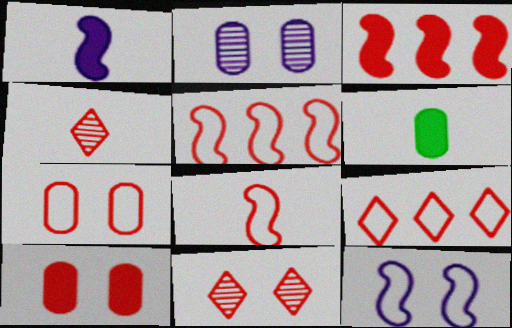[[3, 4, 7], 
[4, 5, 10], 
[7, 8, 9]]